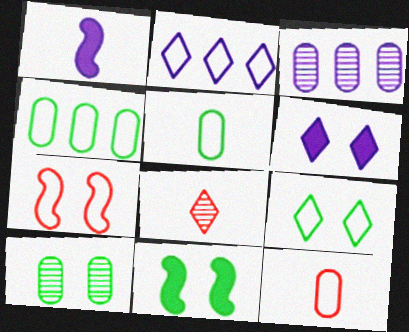[[1, 5, 8], 
[2, 5, 7], 
[6, 7, 10], 
[9, 10, 11]]